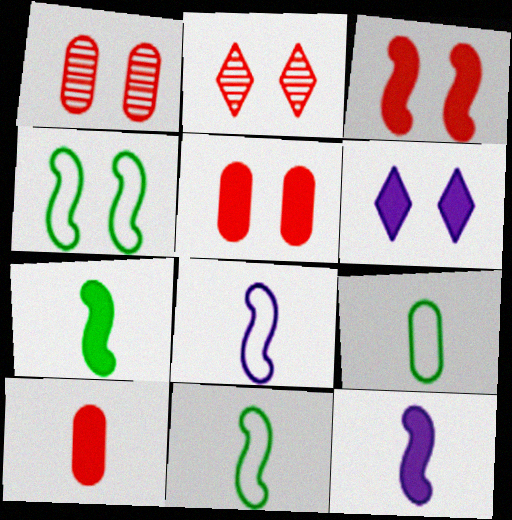[[1, 4, 6]]